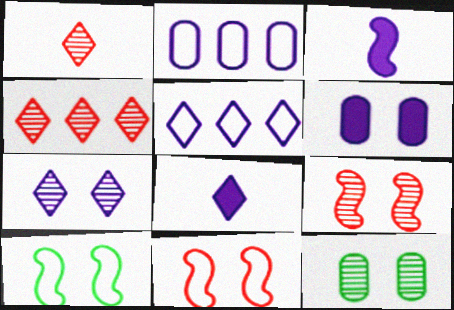[[2, 3, 7], 
[5, 7, 8], 
[7, 9, 12]]